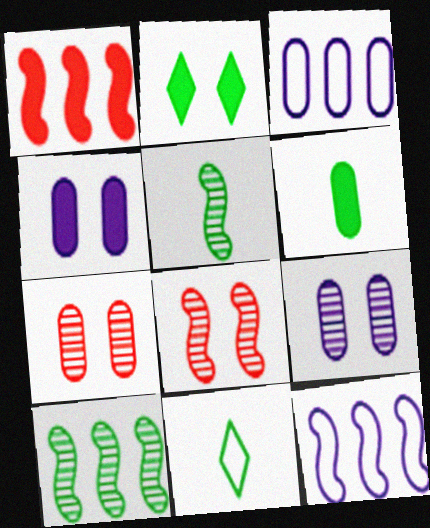[[1, 9, 11], 
[1, 10, 12], 
[3, 6, 7], 
[5, 6, 11]]